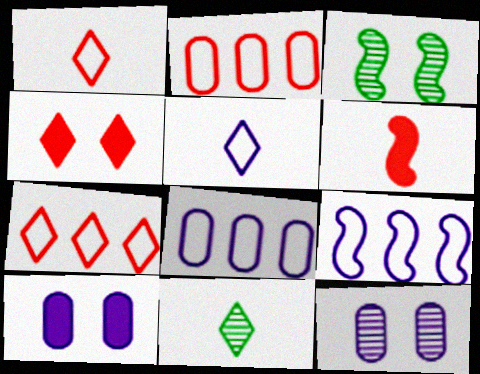[[3, 6, 9]]